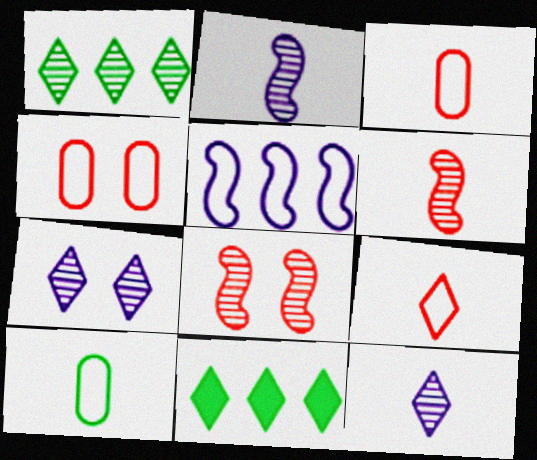[[2, 4, 11], 
[7, 9, 11]]